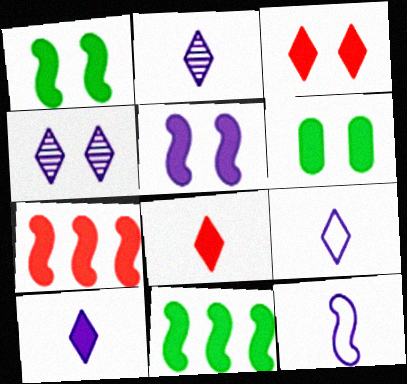[[2, 9, 10], 
[3, 5, 6], 
[6, 7, 10]]